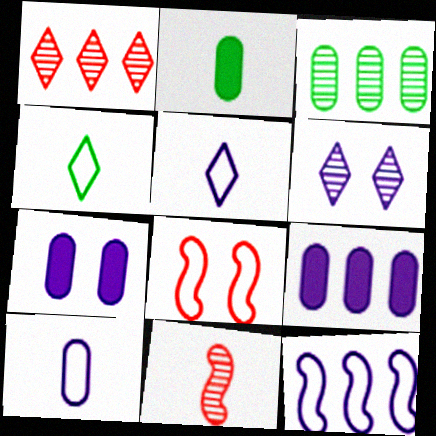[[2, 5, 11], 
[3, 6, 11]]